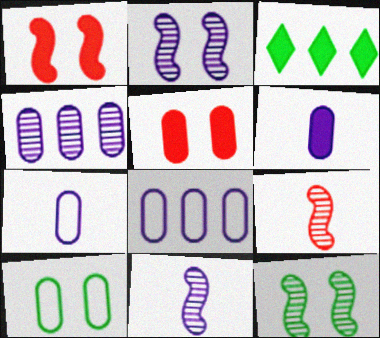[[1, 3, 6]]